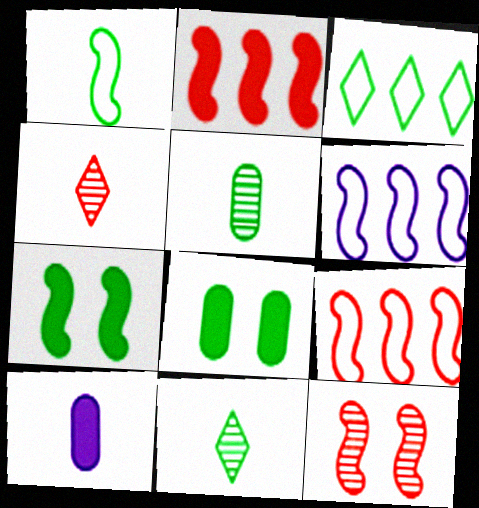[[1, 4, 10], 
[3, 5, 7], 
[3, 10, 12], 
[4, 6, 8]]